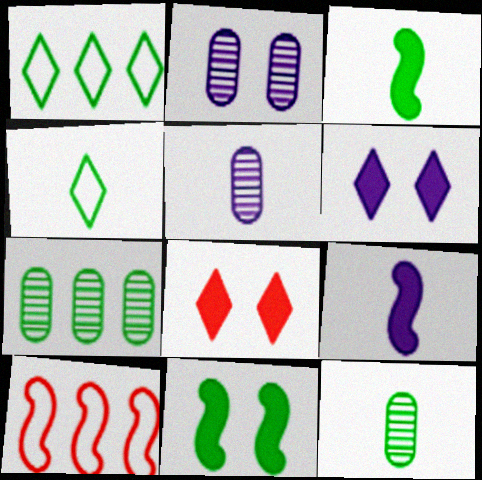[[1, 11, 12], 
[3, 4, 12], 
[4, 7, 11], 
[6, 10, 12]]